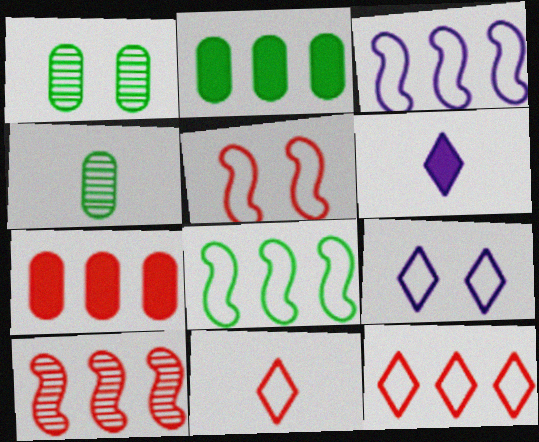[[7, 10, 12]]